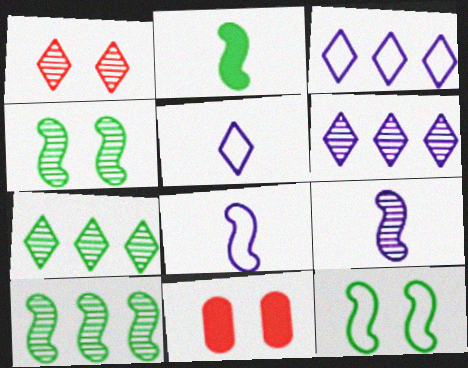[[2, 10, 12], 
[5, 10, 11], 
[7, 8, 11]]